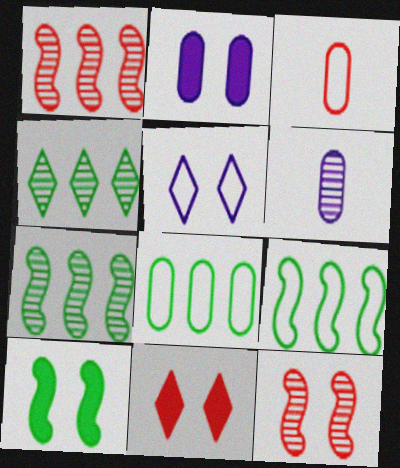[[1, 3, 11], 
[2, 10, 11], 
[3, 5, 9], 
[4, 6, 12], 
[6, 9, 11]]